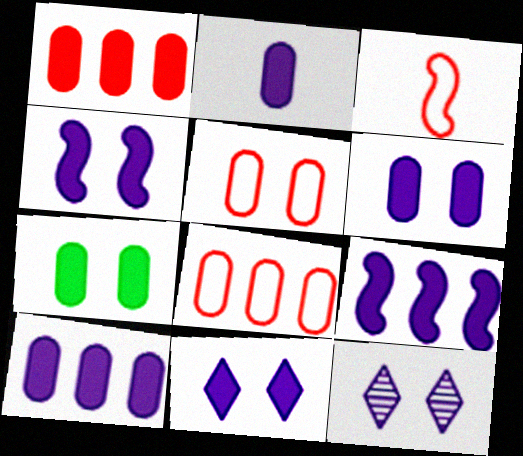[[1, 2, 7], 
[2, 6, 10], 
[2, 9, 11], 
[4, 6, 11]]